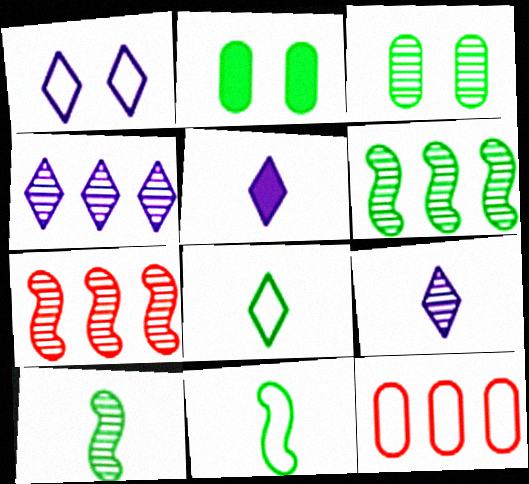[[1, 4, 5], 
[1, 11, 12], 
[2, 6, 8], 
[3, 7, 9]]